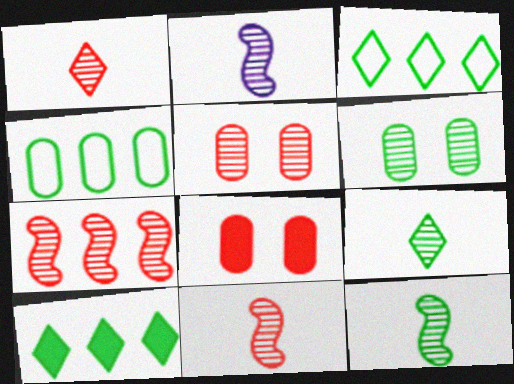[[1, 5, 7], 
[2, 3, 8], 
[2, 11, 12]]